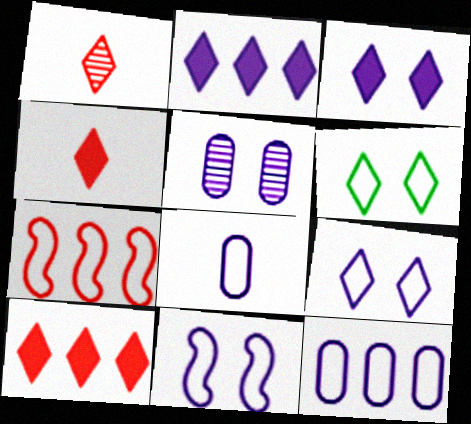[[1, 2, 6], 
[3, 5, 11], 
[6, 7, 8]]